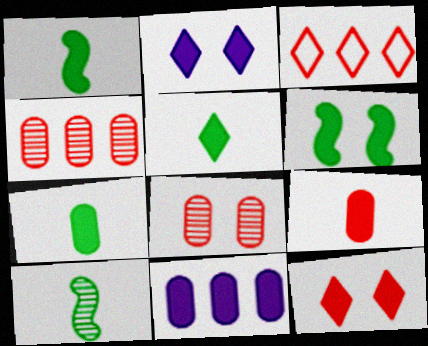[[1, 5, 7], 
[1, 11, 12]]